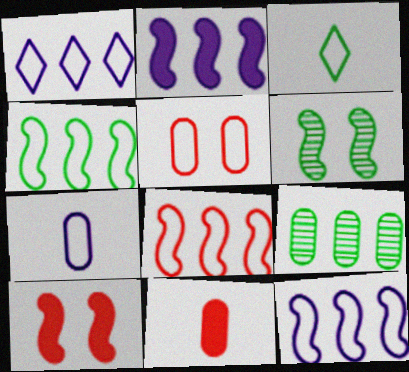[[1, 6, 11], 
[3, 5, 12], 
[4, 8, 12]]